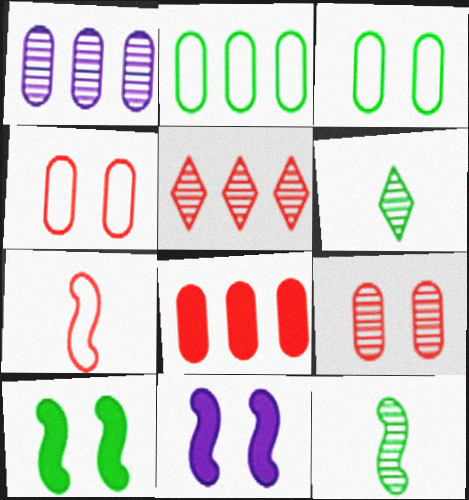[[1, 2, 8], 
[2, 6, 10]]